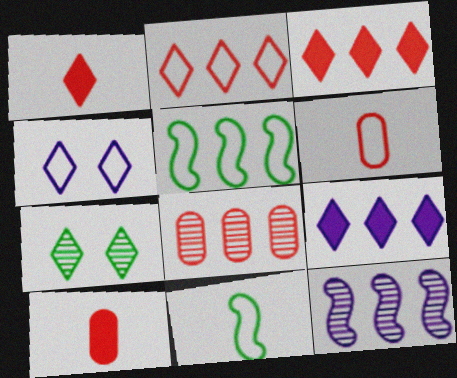[[4, 5, 6], 
[5, 8, 9]]